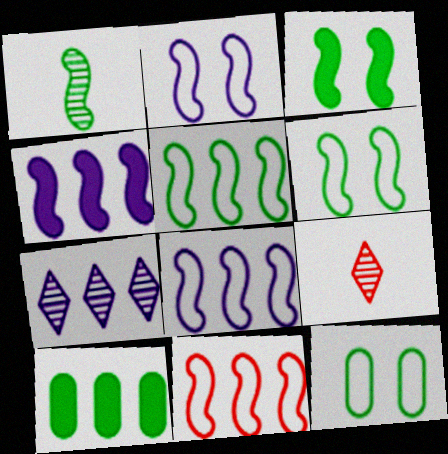[[1, 3, 5], 
[2, 9, 10], 
[4, 9, 12], 
[5, 8, 11], 
[7, 10, 11]]